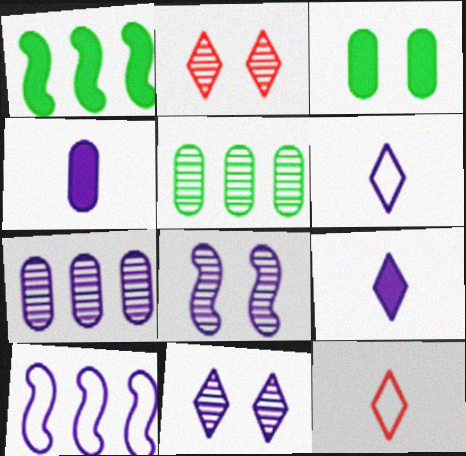[[4, 10, 11]]